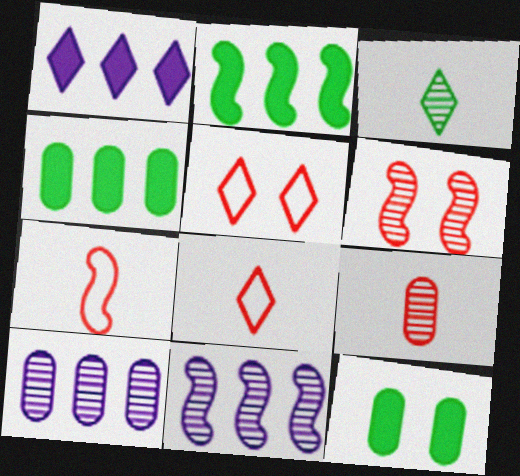[[1, 3, 5], 
[3, 6, 10], 
[8, 11, 12]]